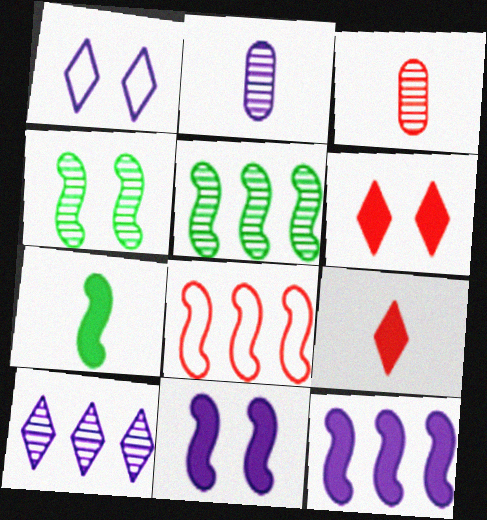[[1, 2, 12], 
[3, 4, 10], 
[3, 6, 8], 
[5, 8, 12]]